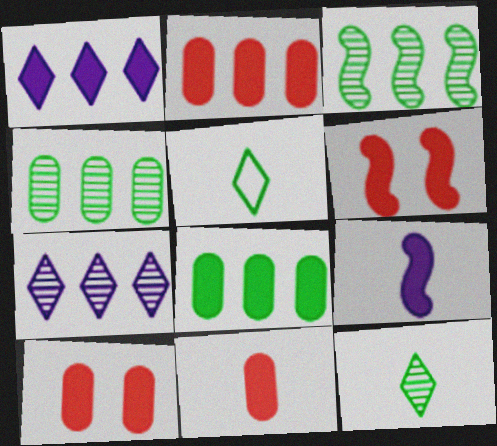[[2, 10, 11]]